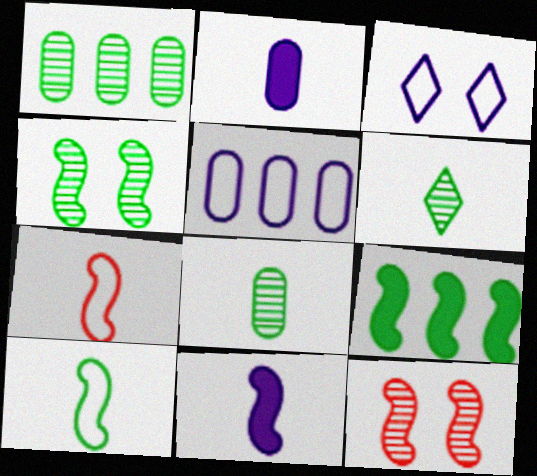[[1, 4, 6], 
[2, 6, 7], 
[4, 9, 10]]